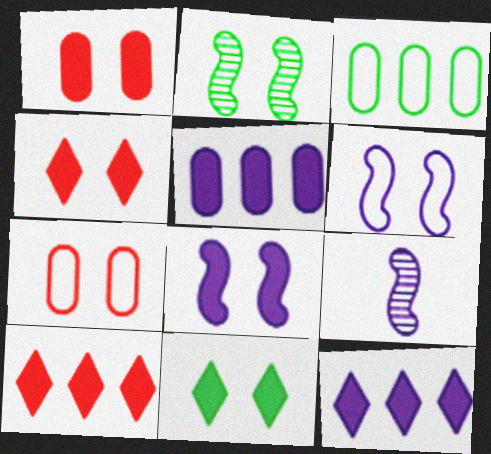[[1, 8, 11], 
[3, 4, 9]]